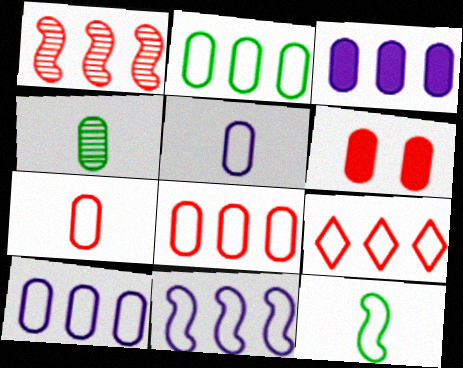[[2, 8, 10], 
[2, 9, 11], 
[4, 6, 10]]